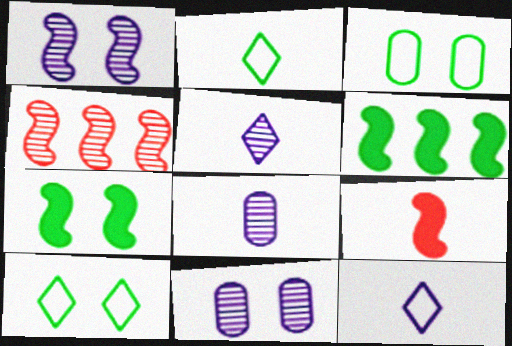[[2, 8, 9]]